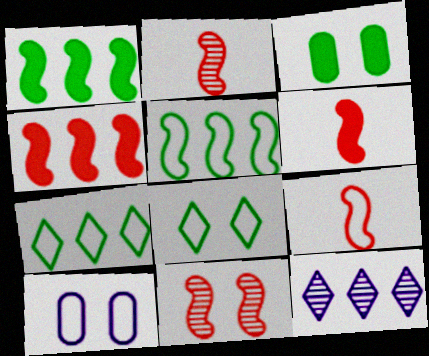[[2, 6, 9], 
[3, 9, 12], 
[4, 9, 11], 
[7, 9, 10]]